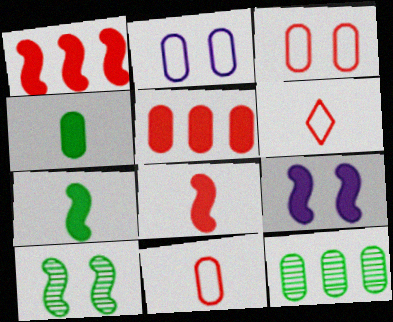[[1, 7, 9], 
[6, 9, 12]]